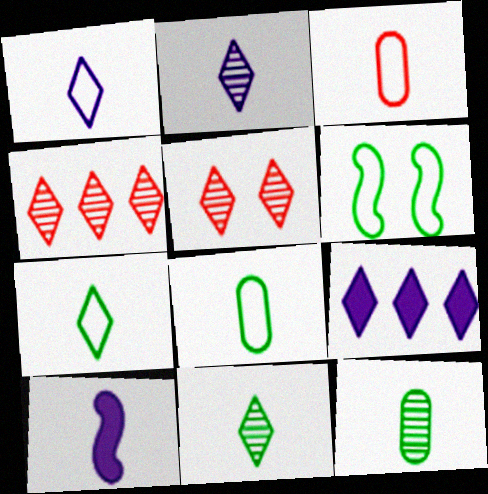[[3, 10, 11], 
[5, 7, 9]]